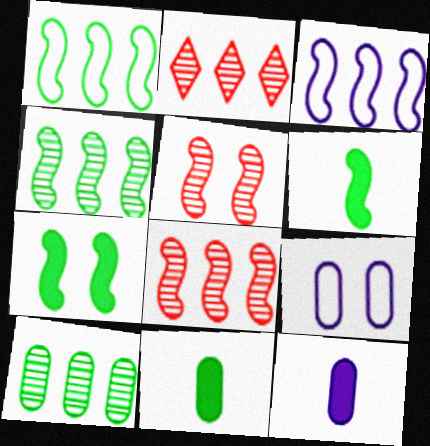[[2, 6, 9], 
[3, 5, 6]]